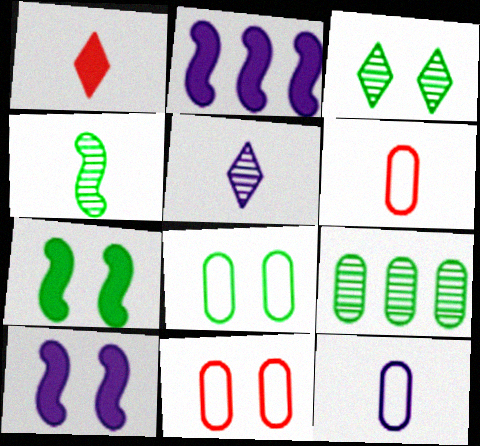[[1, 4, 12], 
[2, 3, 6], 
[3, 4, 9], 
[3, 7, 8], 
[3, 10, 11]]